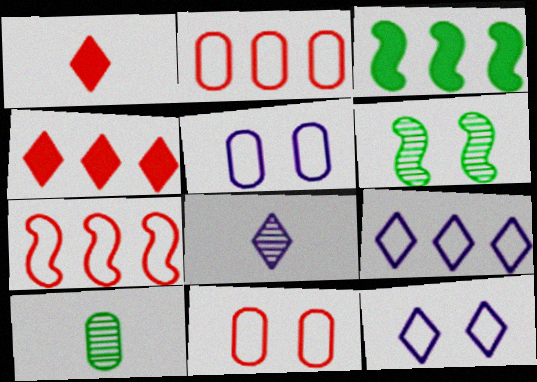[[3, 8, 11]]